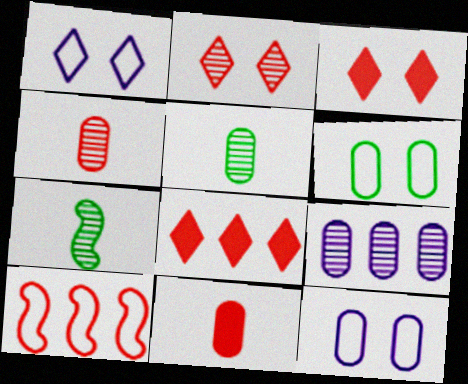[[2, 7, 9], 
[2, 10, 11], 
[3, 4, 10], 
[6, 9, 11], 
[7, 8, 12]]